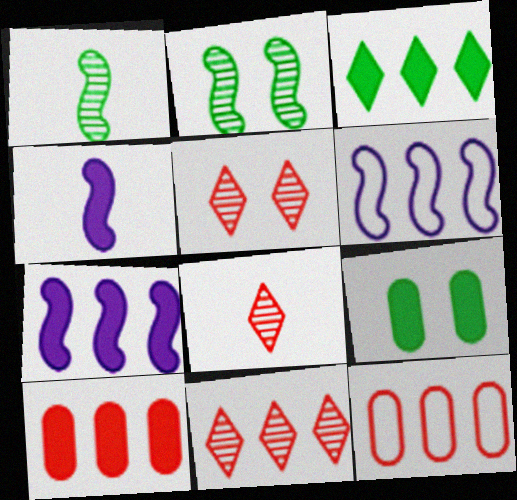[[3, 7, 10], 
[5, 8, 11], 
[6, 8, 9]]